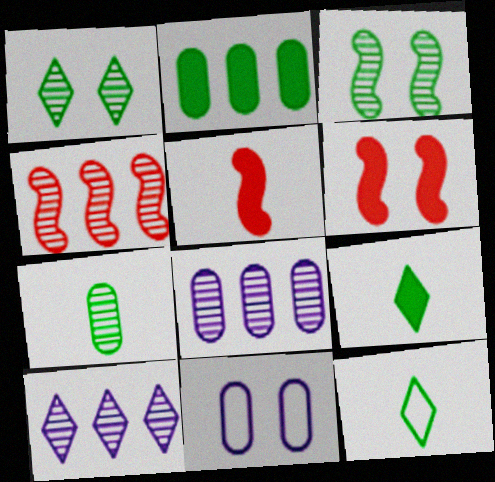[[1, 6, 11], 
[2, 3, 12], 
[4, 9, 11], 
[6, 8, 12]]